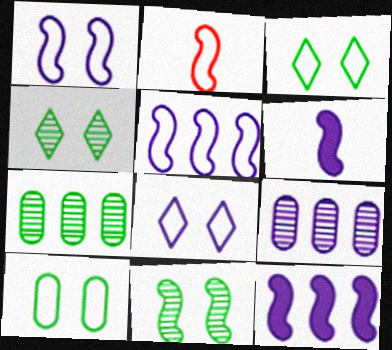[[2, 11, 12], 
[6, 8, 9]]